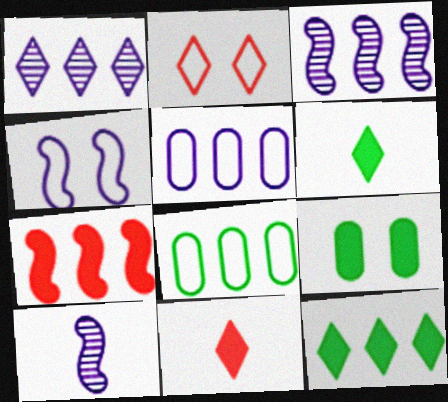[[1, 2, 6], 
[1, 7, 8]]